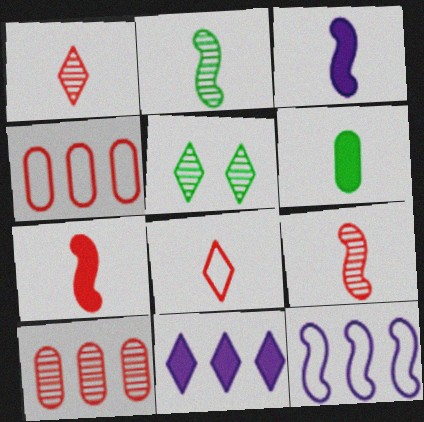[[3, 4, 5], 
[5, 8, 11]]